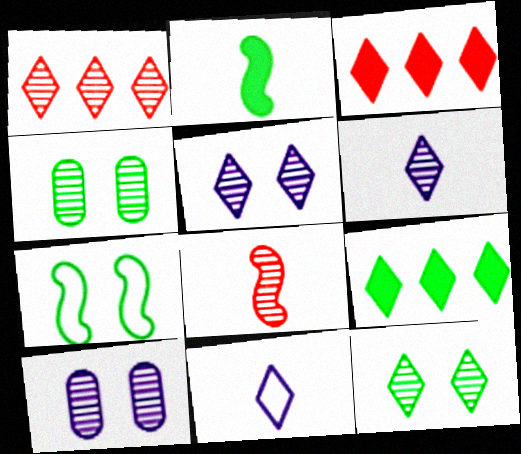[[1, 6, 12], 
[3, 11, 12]]